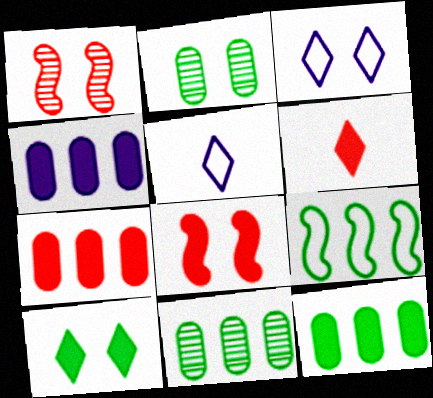[[1, 5, 12], 
[2, 3, 8], 
[4, 7, 12], 
[5, 8, 11], 
[6, 7, 8]]